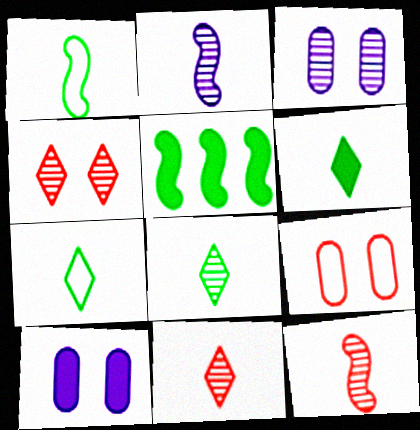[[6, 7, 8]]